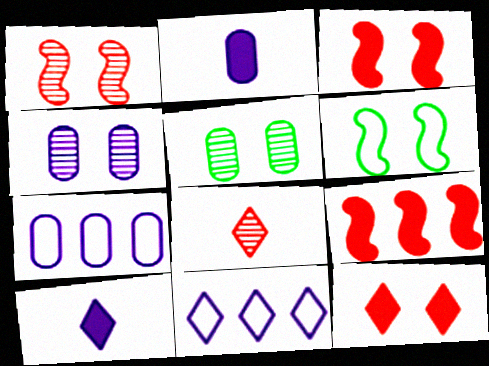[[2, 4, 7], 
[4, 6, 12]]